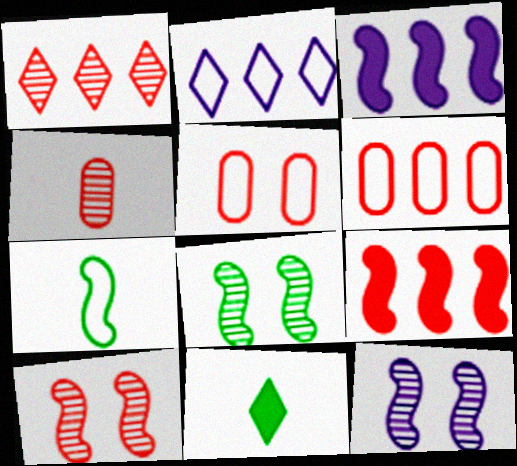[[1, 4, 10], 
[1, 6, 9], 
[2, 5, 7], 
[3, 7, 10], 
[6, 11, 12], 
[7, 9, 12], 
[8, 10, 12]]